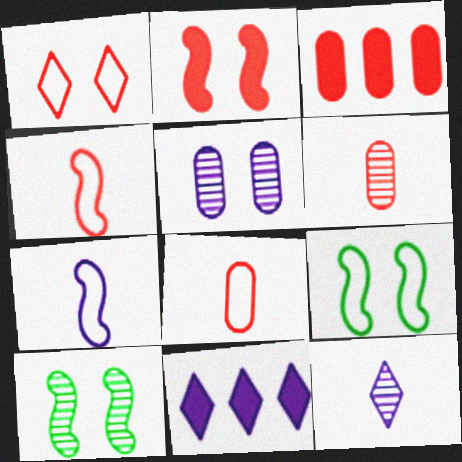[[3, 9, 12], 
[5, 7, 11], 
[6, 9, 11], 
[8, 10, 11]]